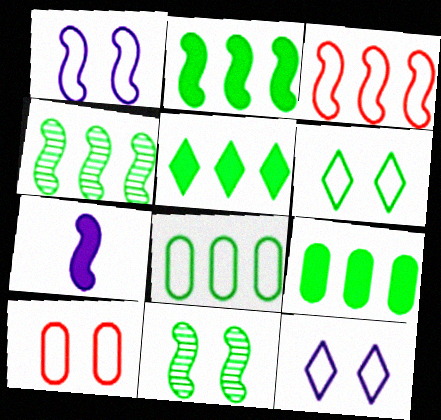[[1, 6, 10], 
[2, 5, 9], 
[3, 7, 11], 
[4, 5, 8]]